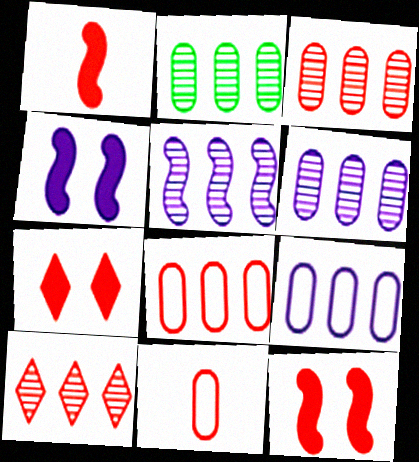[[2, 3, 6], 
[2, 5, 10], 
[10, 11, 12]]